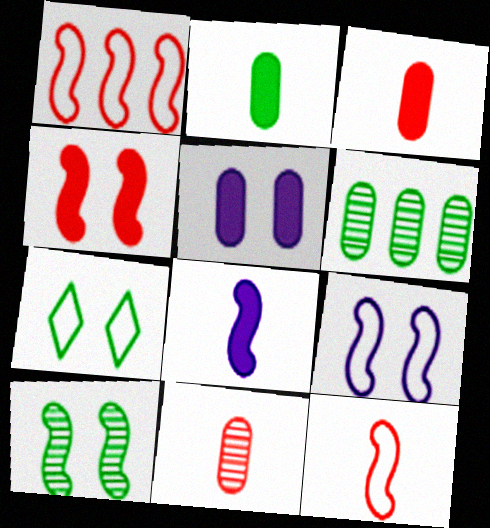[[1, 8, 10], 
[4, 9, 10]]